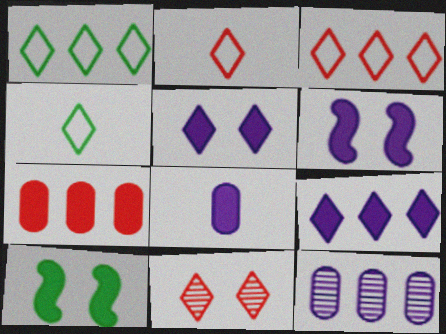[[2, 10, 12], 
[4, 9, 11], 
[6, 8, 9]]